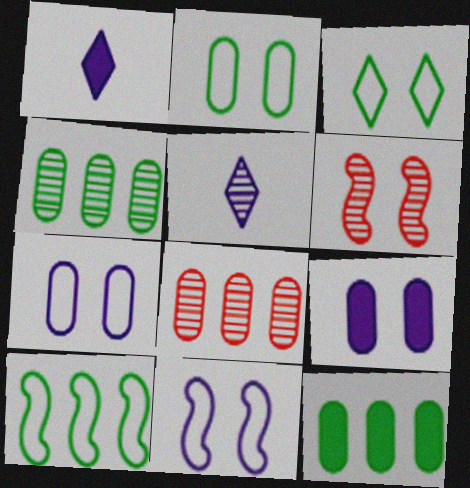[[3, 6, 9], 
[4, 5, 6]]